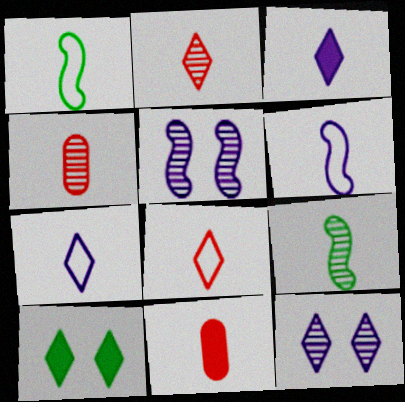[[1, 3, 4], 
[7, 9, 11]]